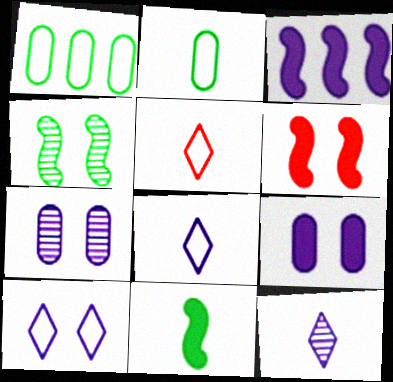[[1, 6, 12], 
[3, 6, 11], 
[3, 7, 8]]